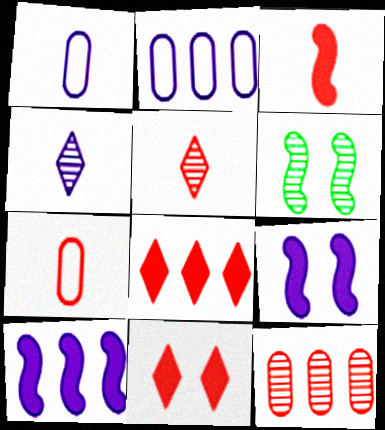[[1, 6, 8], 
[2, 4, 9], 
[3, 5, 7], 
[4, 6, 12]]